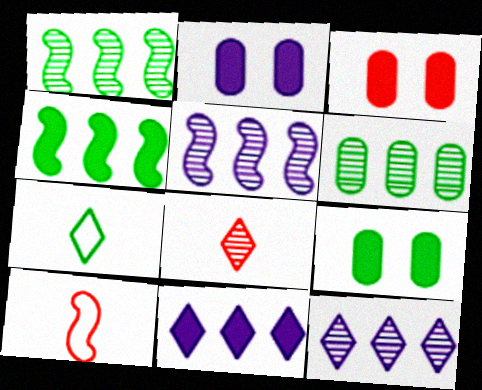[[1, 7, 9], 
[2, 3, 9], 
[3, 5, 7], 
[9, 10, 12]]